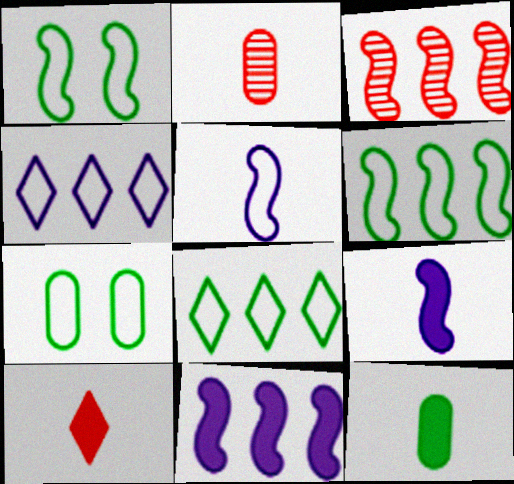[[1, 3, 9], 
[3, 6, 11], 
[9, 10, 12]]